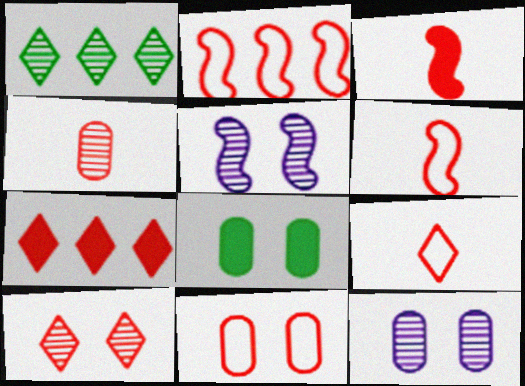[[1, 4, 5], 
[2, 9, 11], 
[3, 4, 9], 
[7, 9, 10], 
[8, 11, 12]]